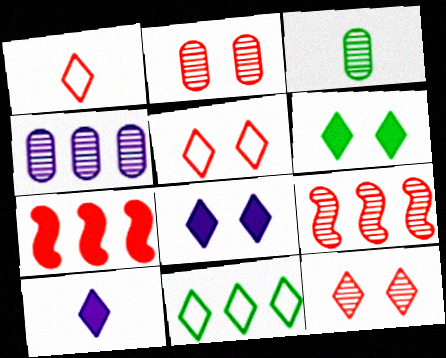[[1, 2, 7], 
[2, 3, 4], 
[4, 7, 11], 
[10, 11, 12]]